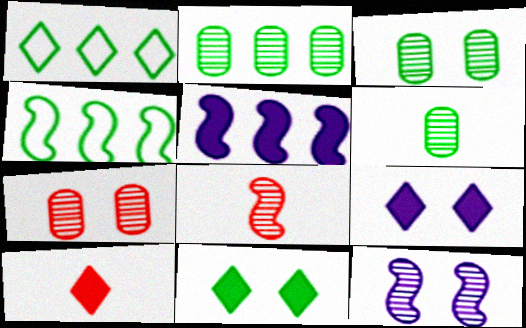[[2, 3, 6], 
[4, 6, 11]]